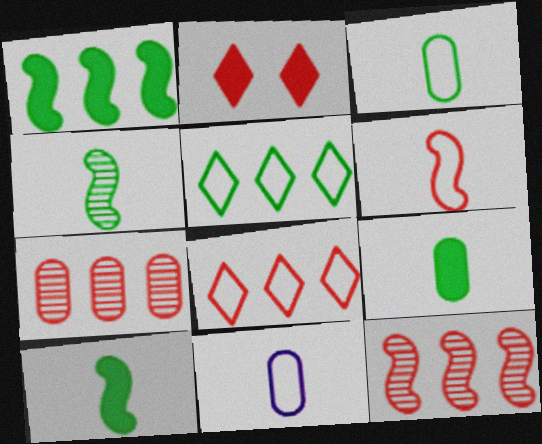[[2, 6, 7]]